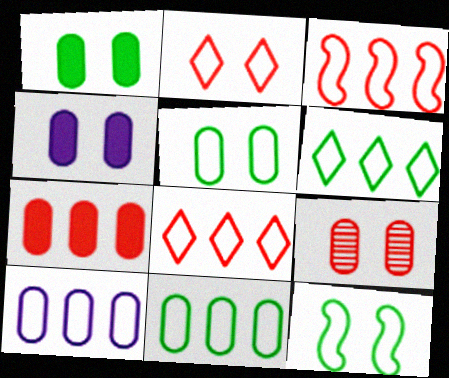[[3, 6, 10], 
[4, 5, 9]]